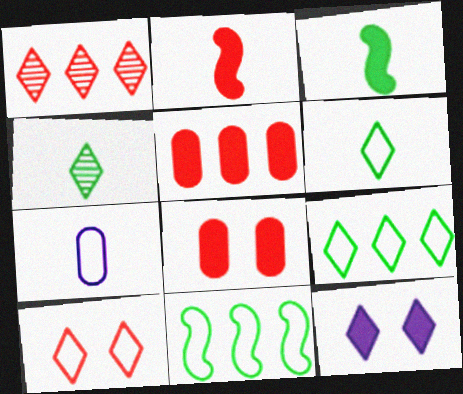[[1, 6, 12], 
[2, 4, 7], 
[3, 5, 12], 
[7, 10, 11]]